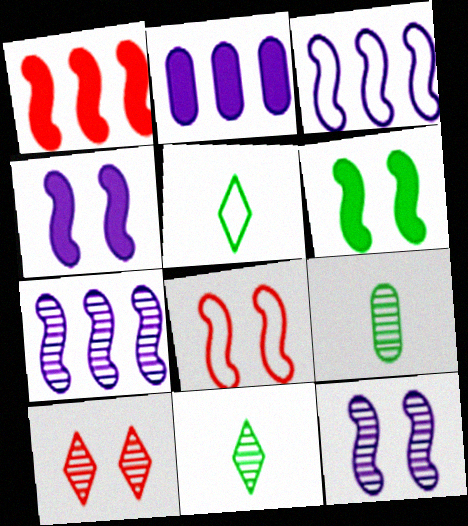[[2, 8, 11], 
[6, 8, 12], 
[7, 9, 10]]